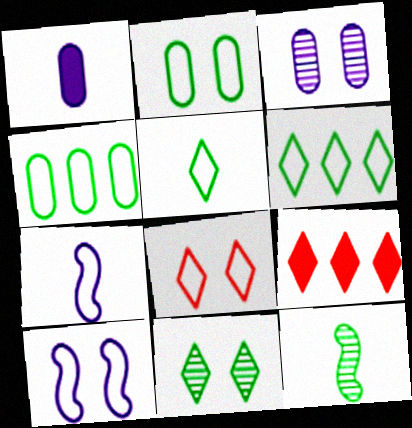[[2, 8, 10], 
[4, 7, 8]]